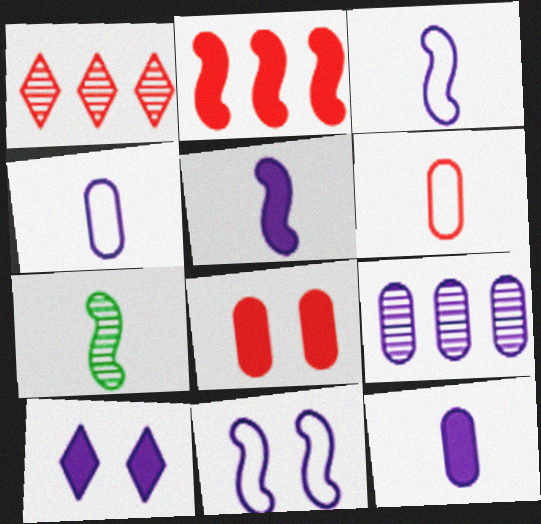[[2, 7, 11], 
[3, 9, 10]]